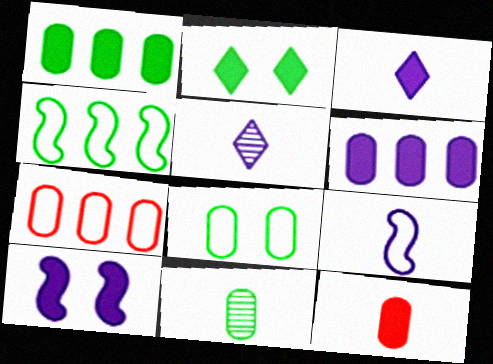[[1, 8, 11], 
[2, 4, 11], 
[3, 6, 10]]